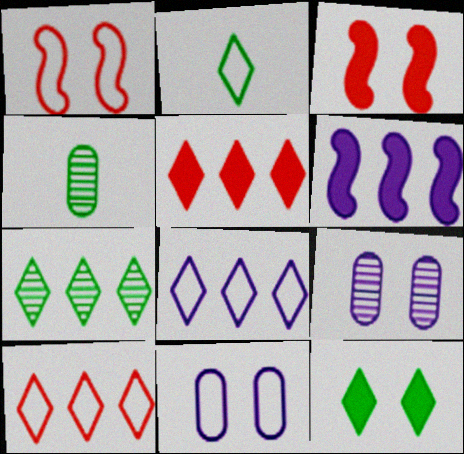[[1, 9, 12], 
[2, 7, 12], 
[3, 4, 8], 
[5, 7, 8]]